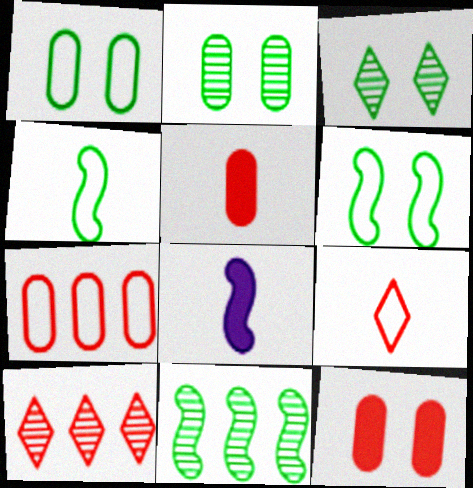[[1, 8, 10], 
[3, 7, 8]]